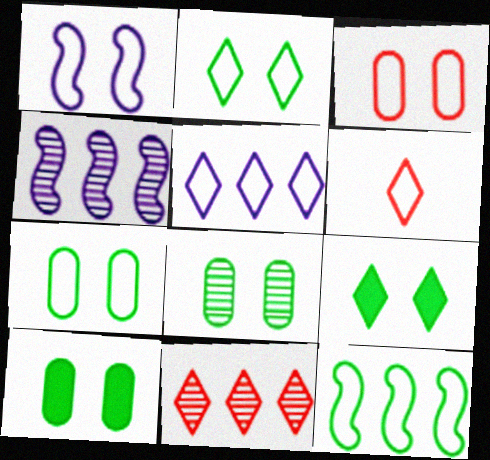[[1, 2, 3], 
[2, 5, 6], 
[4, 6, 10], 
[7, 8, 10]]